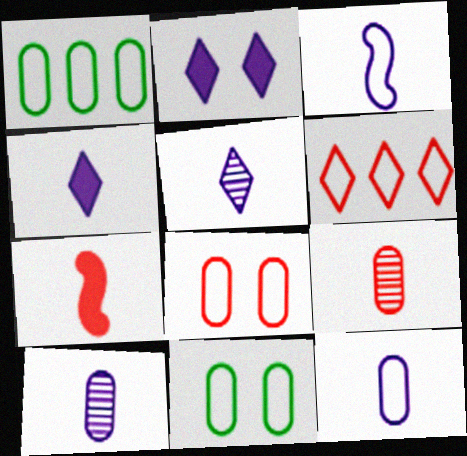[[1, 8, 12], 
[3, 4, 10], 
[3, 6, 11]]